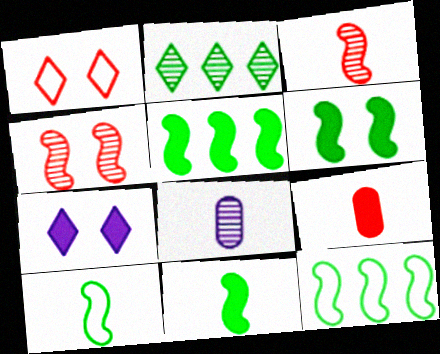[[1, 5, 8], 
[2, 4, 8], 
[5, 6, 11], 
[5, 7, 9]]